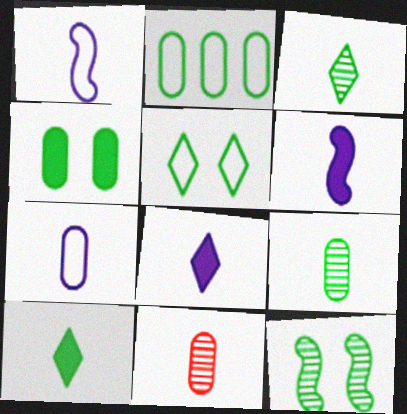[[1, 10, 11], 
[2, 4, 9], 
[2, 10, 12], 
[4, 5, 12]]